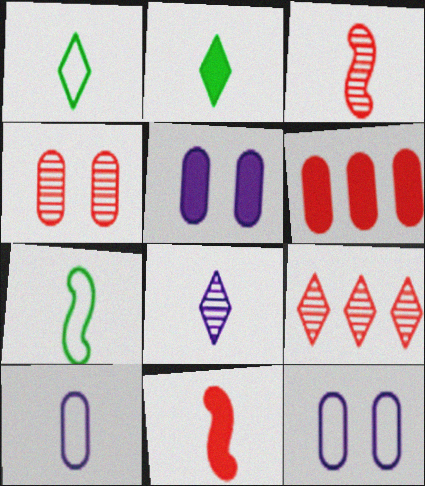[[2, 3, 10], 
[3, 4, 9], 
[5, 7, 9]]